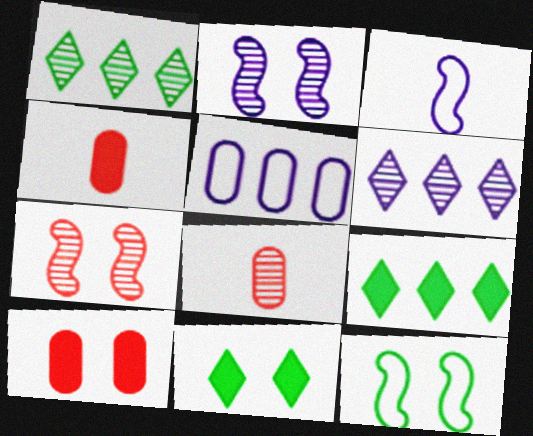[[1, 2, 8], 
[1, 3, 10], 
[4, 6, 12]]